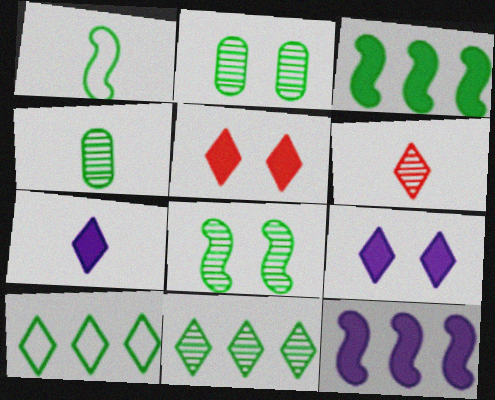[[1, 3, 8], 
[4, 8, 11], 
[6, 9, 10]]